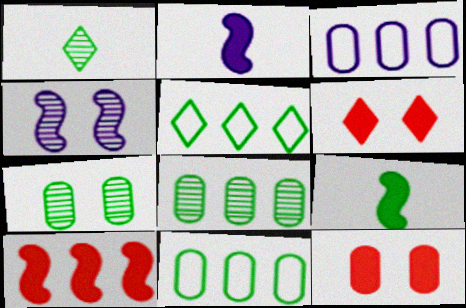[[5, 7, 9]]